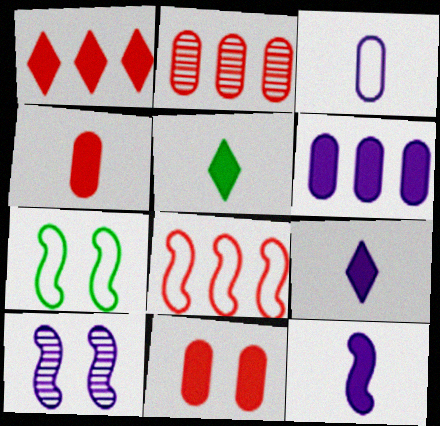[[1, 2, 8], 
[2, 7, 9], 
[4, 5, 12]]